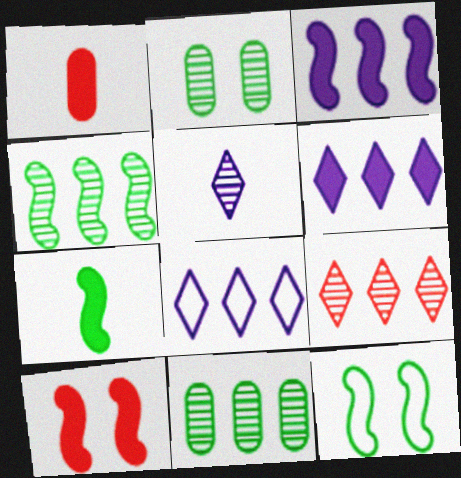[[3, 7, 10], 
[4, 7, 12]]